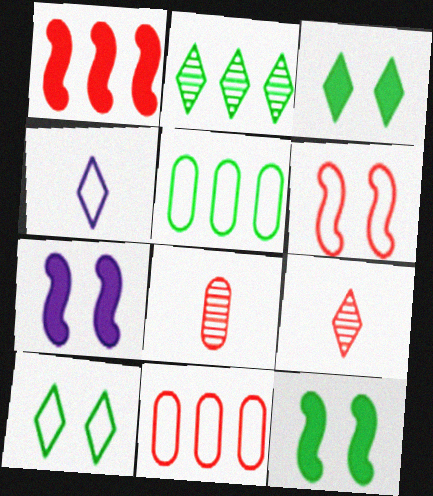[[4, 5, 6], 
[5, 7, 9]]